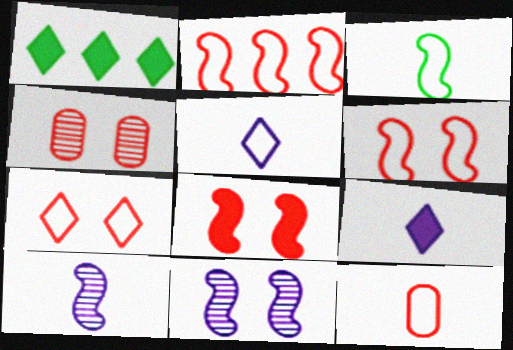[[1, 11, 12], 
[2, 7, 12], 
[3, 5, 12], 
[4, 7, 8]]